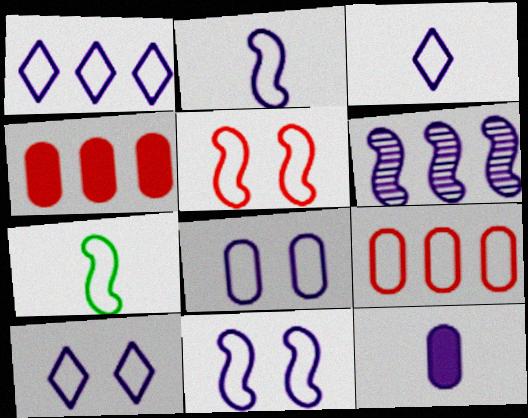[[1, 2, 8], 
[1, 3, 10], 
[6, 10, 12], 
[7, 9, 10], 
[8, 10, 11]]